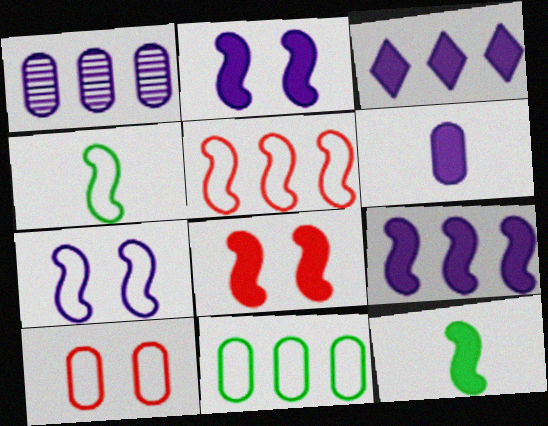[[2, 3, 6], 
[4, 5, 7], 
[8, 9, 12]]